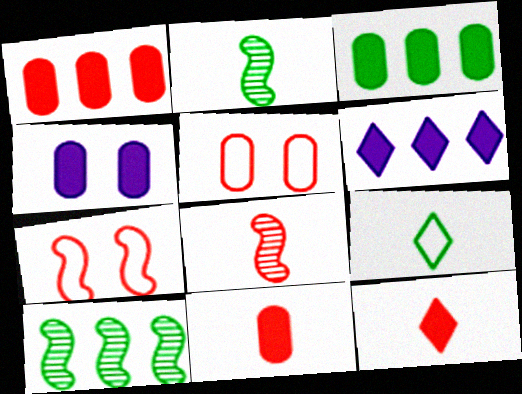[[2, 5, 6], 
[3, 4, 11]]